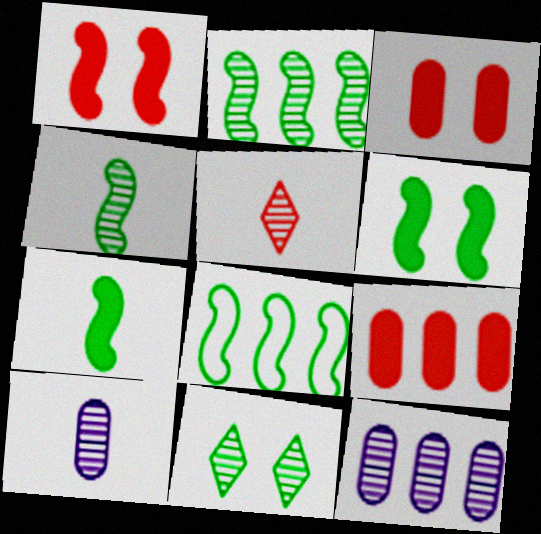[[4, 5, 10], 
[4, 6, 8]]